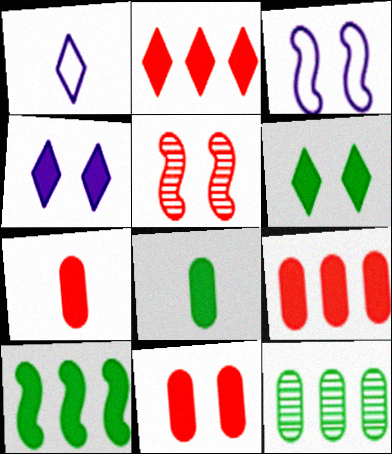[[4, 7, 10], 
[6, 8, 10], 
[7, 9, 11]]